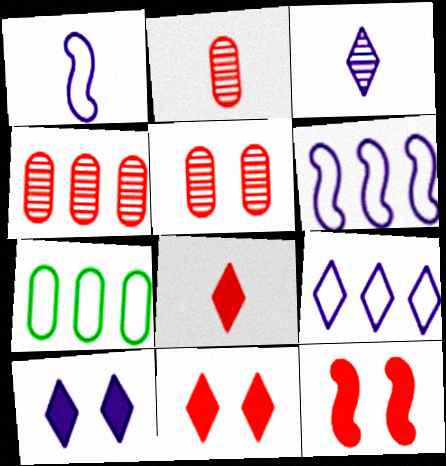[[2, 4, 5], 
[3, 7, 12], 
[3, 9, 10]]